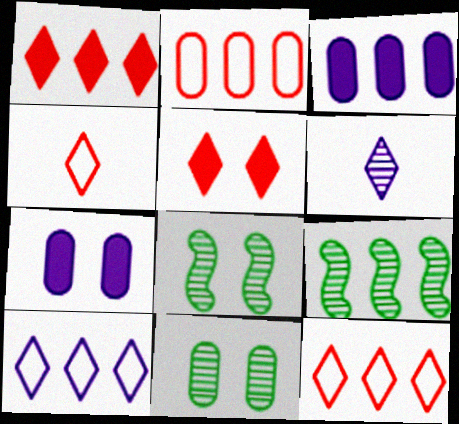[[3, 4, 8], 
[3, 9, 12], 
[4, 7, 9]]